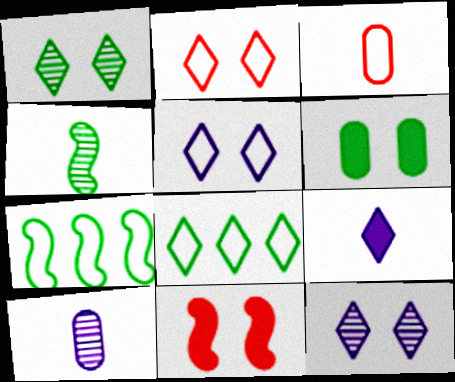[[3, 4, 9], 
[3, 5, 7], 
[4, 6, 8], 
[8, 10, 11]]